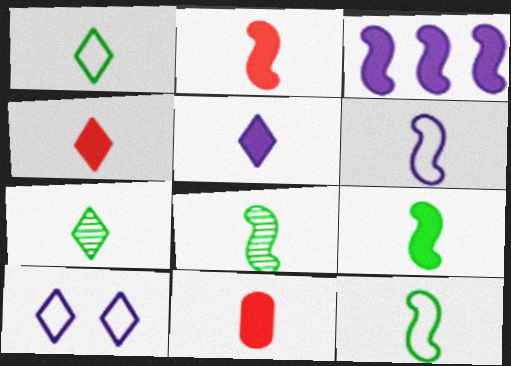[[2, 4, 11], 
[2, 6, 8], 
[5, 9, 11], 
[6, 7, 11], 
[8, 9, 12]]